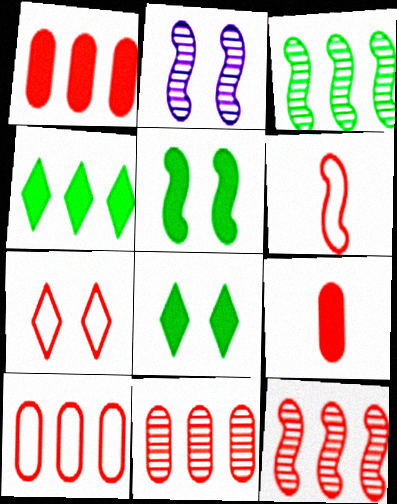[[1, 10, 11], 
[6, 7, 10], 
[7, 9, 12]]